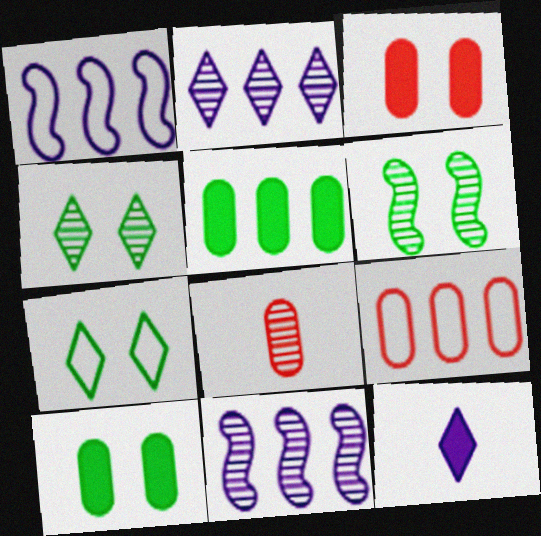[[2, 6, 8], 
[3, 8, 9], 
[4, 8, 11], 
[6, 7, 10], 
[6, 9, 12]]